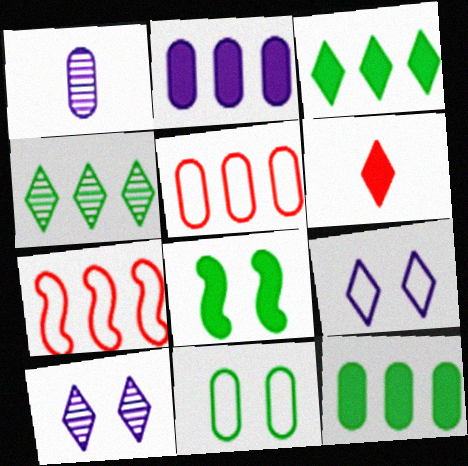[[2, 4, 7], 
[2, 6, 8], 
[4, 6, 9]]